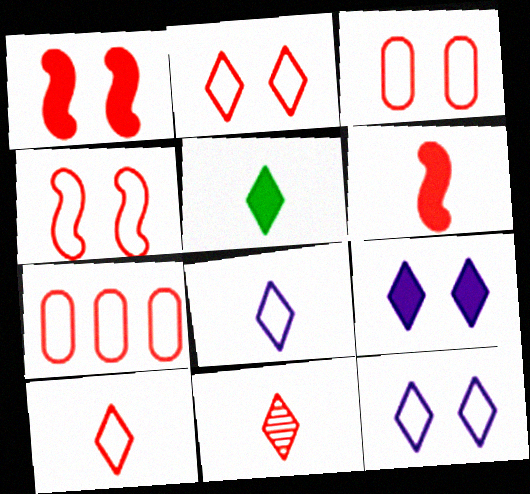[[1, 7, 11], 
[2, 3, 4], 
[4, 7, 10], 
[5, 8, 11]]